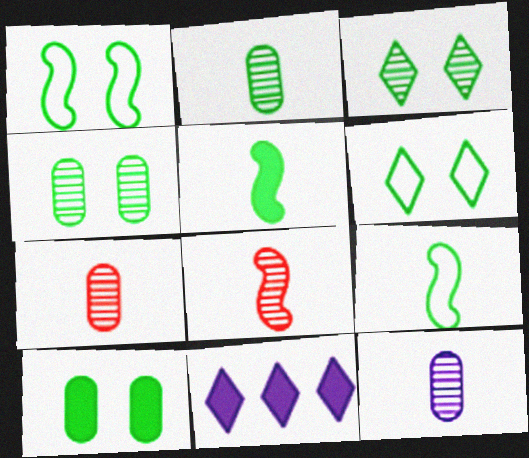[[1, 3, 10], 
[1, 7, 11], 
[2, 7, 12]]